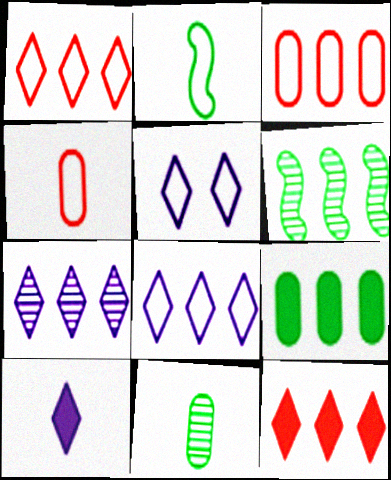[[2, 3, 5], 
[5, 7, 10]]